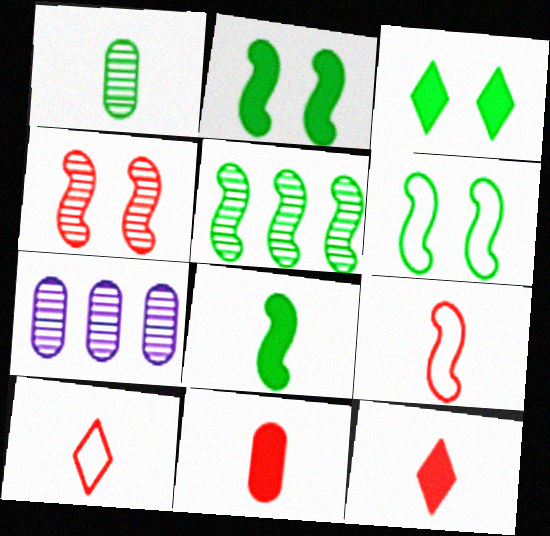[[2, 7, 10], 
[3, 7, 9], 
[5, 6, 8], 
[6, 7, 12]]